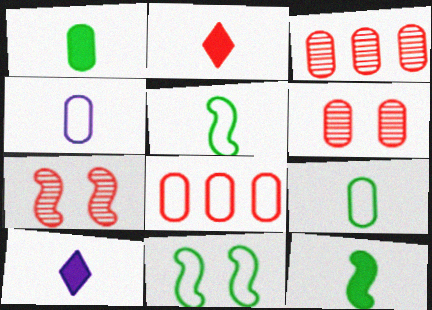[[2, 7, 8], 
[3, 10, 11]]